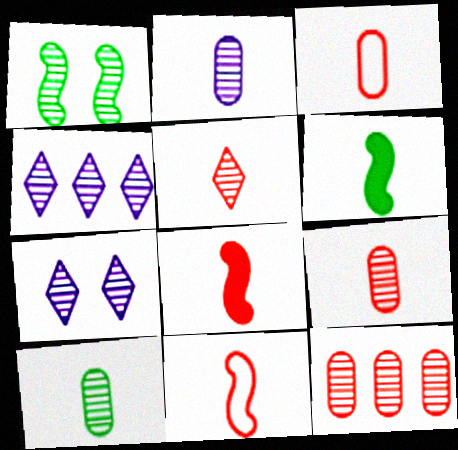[[1, 4, 9], 
[2, 9, 10], 
[3, 5, 8]]